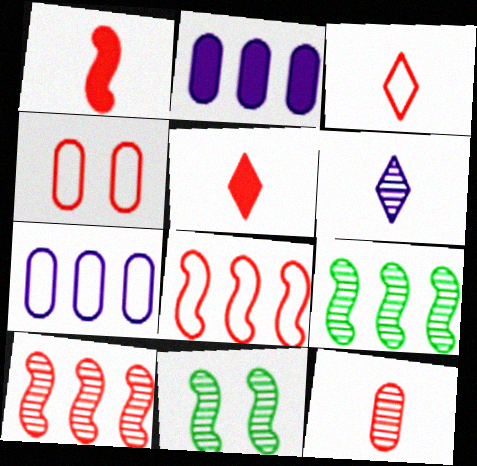[[1, 3, 12], 
[2, 3, 11], 
[3, 4, 8], 
[4, 5, 10], 
[5, 7, 11]]